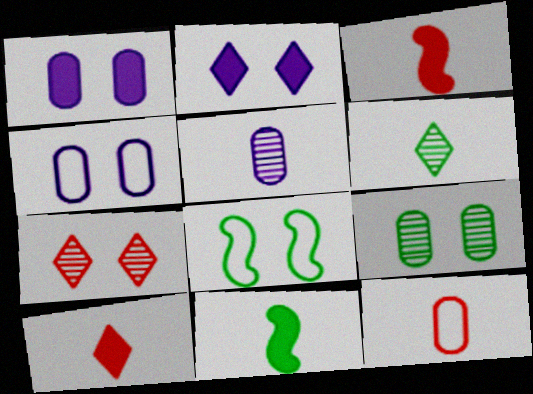[[1, 7, 8]]